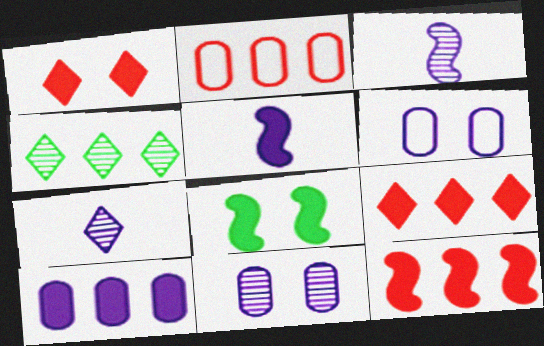[[2, 7, 8], 
[5, 8, 12]]